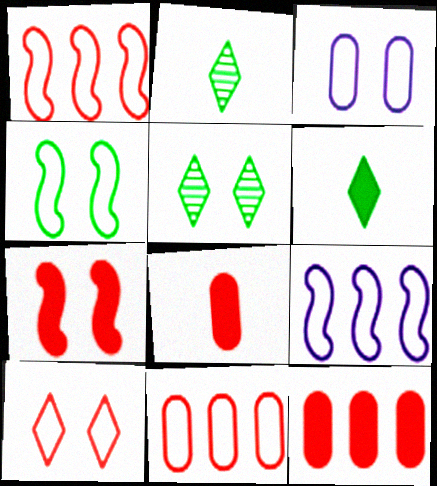[[3, 4, 10], 
[3, 5, 7], 
[5, 8, 9]]